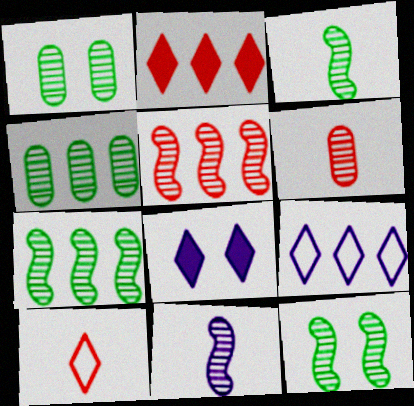[[3, 7, 12], 
[5, 11, 12]]